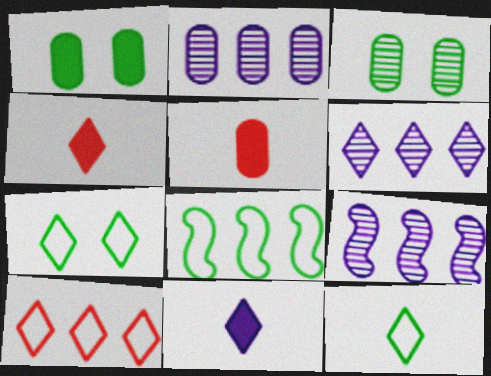[[2, 6, 9], 
[4, 6, 7], 
[5, 7, 9]]